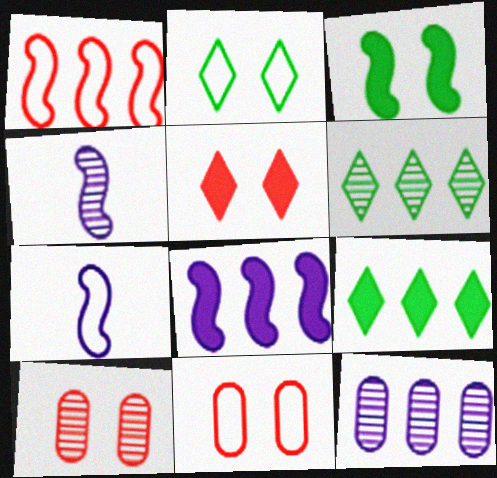[[1, 3, 4], 
[1, 9, 12], 
[4, 6, 10], 
[4, 9, 11], 
[7, 9, 10]]